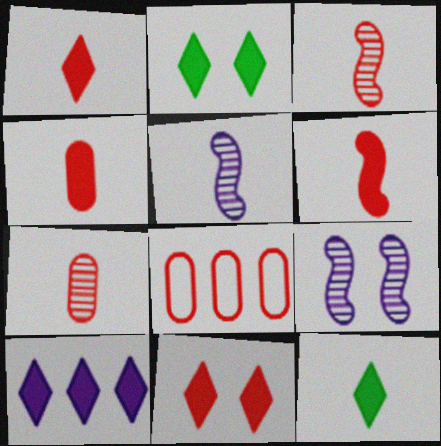[[1, 2, 10], 
[1, 4, 6], 
[2, 5, 8], 
[3, 8, 11], 
[8, 9, 12], 
[10, 11, 12]]